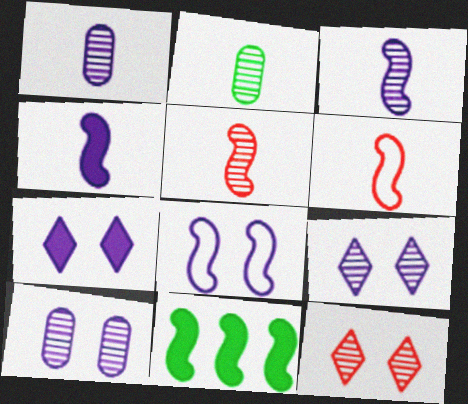[[5, 8, 11], 
[7, 8, 10]]